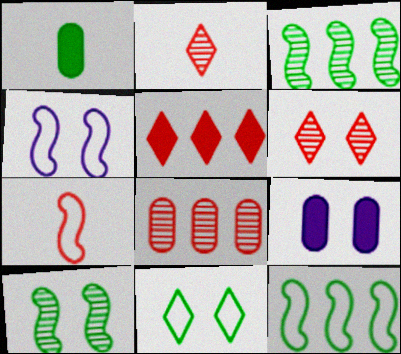[[1, 3, 11], 
[2, 9, 12], 
[4, 7, 12]]